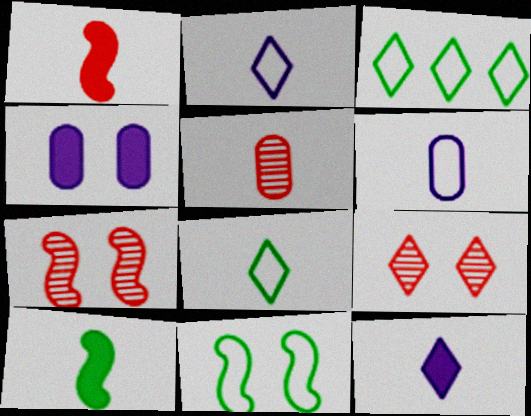[[2, 5, 10], 
[3, 9, 12], 
[4, 9, 11]]